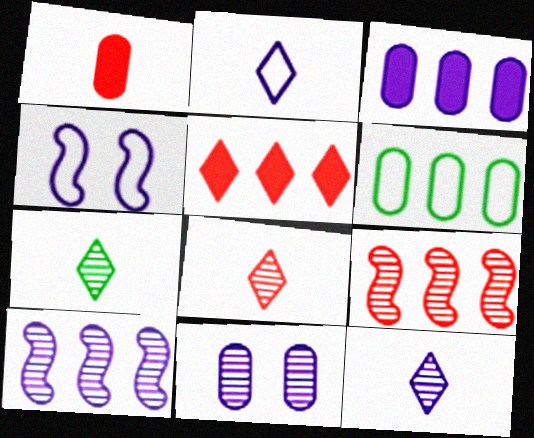[[1, 6, 11], 
[3, 4, 12], 
[5, 6, 10], 
[7, 8, 12], 
[7, 9, 11], 
[10, 11, 12]]